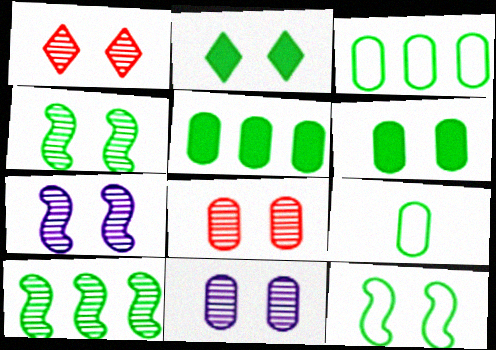[[1, 4, 11], 
[2, 9, 10]]